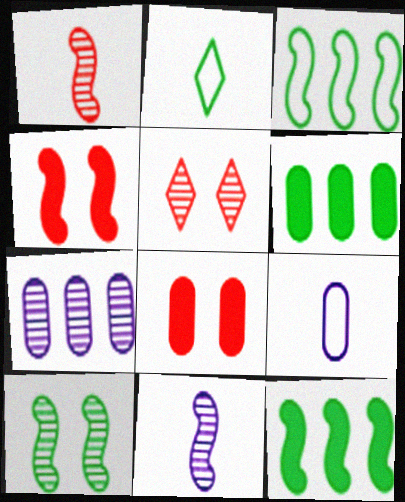[[2, 4, 7], 
[2, 6, 10], 
[3, 4, 11], 
[5, 9, 12]]